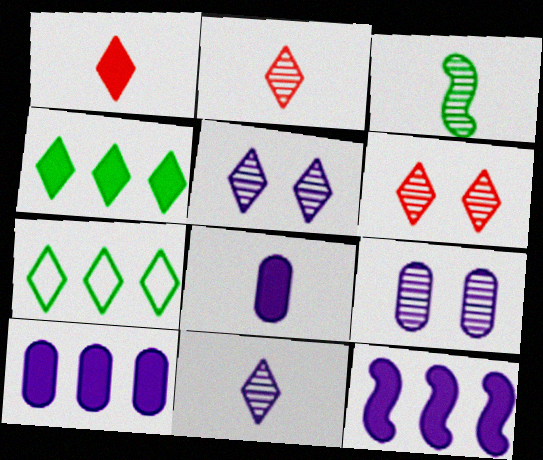[[1, 5, 7]]